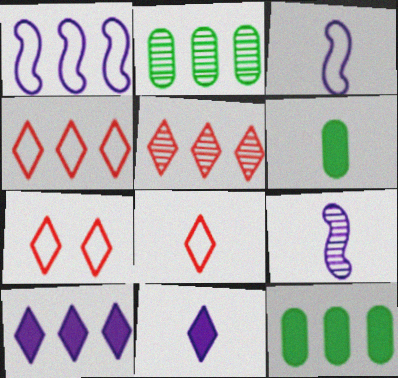[[1, 5, 12], 
[4, 7, 8], 
[6, 8, 9], 
[7, 9, 12]]